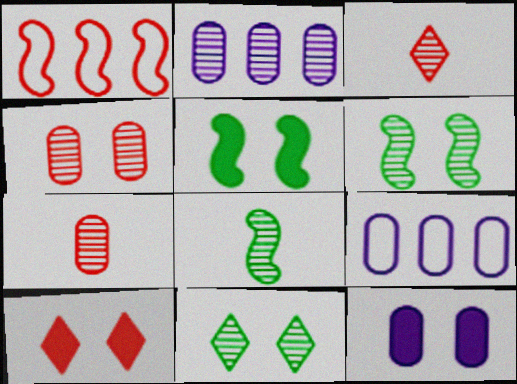[[1, 7, 10], 
[2, 3, 6], 
[3, 5, 9], 
[5, 10, 12], 
[8, 9, 10]]